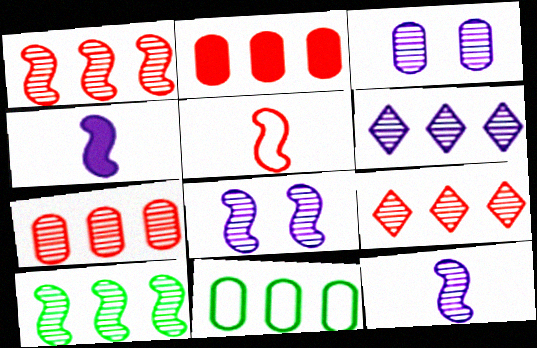[[1, 7, 9], 
[3, 6, 12], 
[6, 7, 10]]